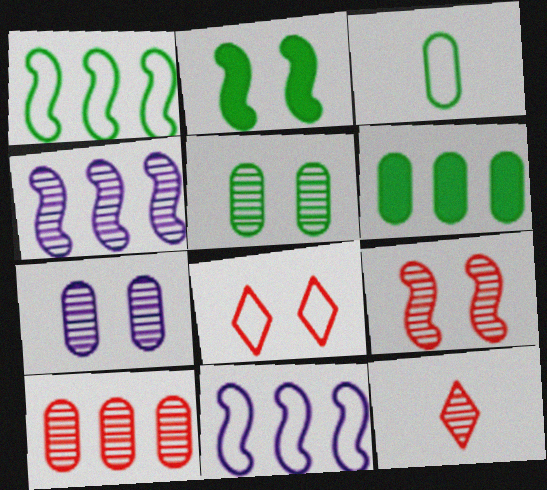[[2, 7, 8], 
[3, 5, 6], 
[3, 8, 11], 
[4, 5, 12], 
[9, 10, 12]]